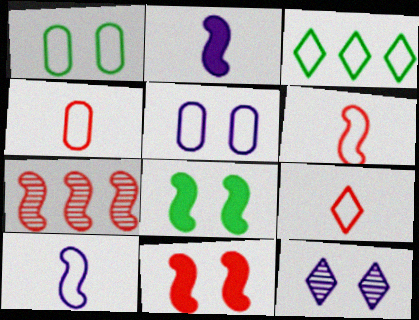[[1, 11, 12], 
[3, 5, 6], 
[4, 6, 9], 
[6, 7, 11], 
[7, 8, 10]]